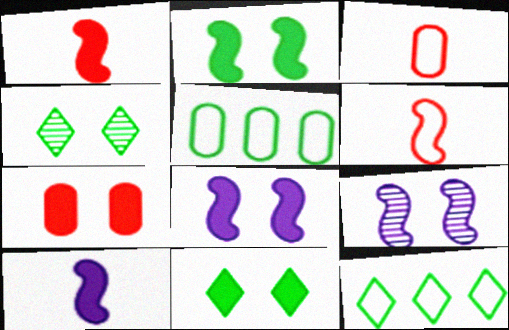[[7, 8, 11]]